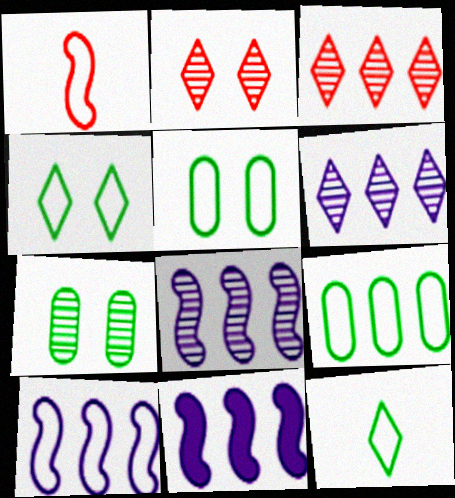[[3, 9, 11], 
[8, 10, 11]]